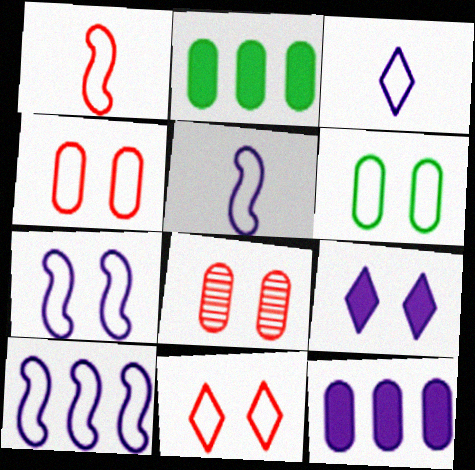[[5, 7, 10], 
[6, 7, 11]]